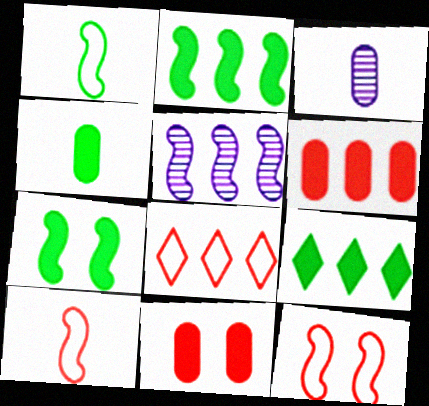[[3, 7, 8], 
[3, 9, 12], 
[4, 7, 9], 
[5, 7, 10]]